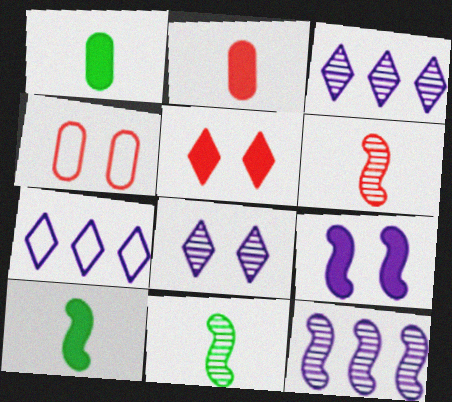[[3, 4, 10]]